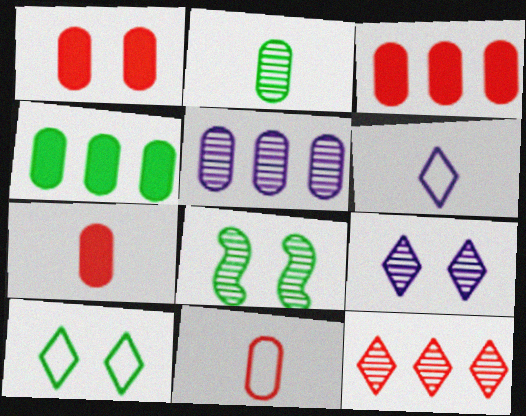[[1, 3, 7], 
[3, 6, 8]]